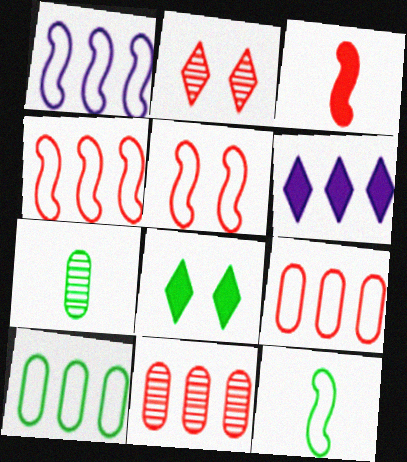[[1, 5, 12], 
[2, 3, 9], 
[5, 6, 7]]